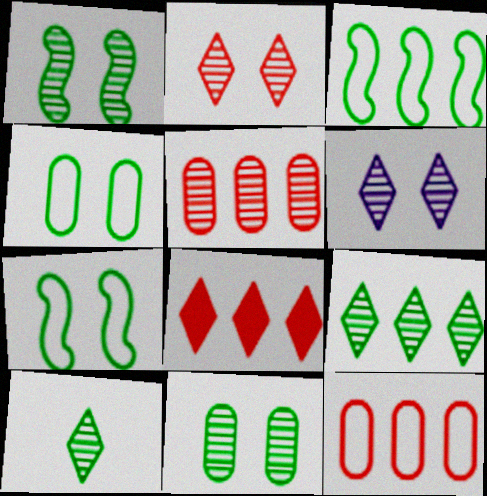[]